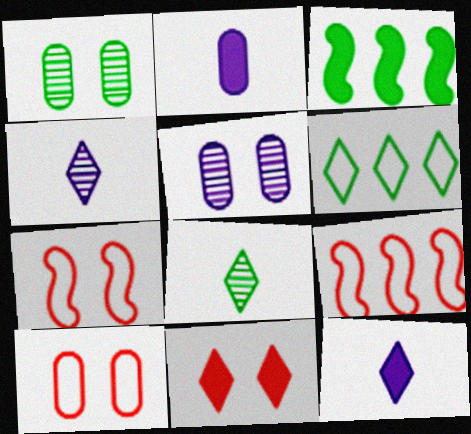[[1, 9, 12], 
[2, 3, 11], 
[3, 4, 10], 
[4, 6, 11]]